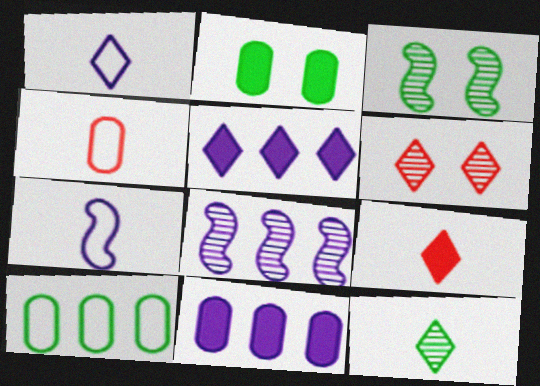[[1, 9, 12], 
[3, 4, 5]]